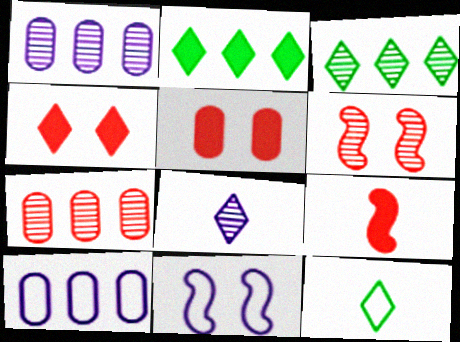[]